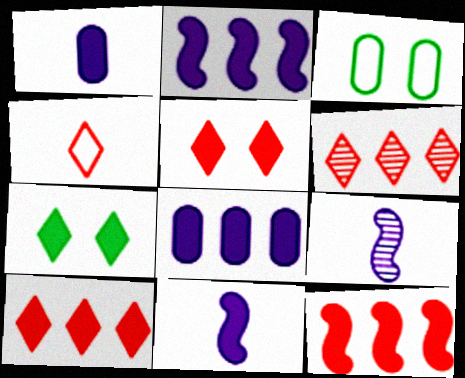[[1, 7, 12], 
[3, 6, 11], 
[3, 9, 10], 
[4, 5, 6]]